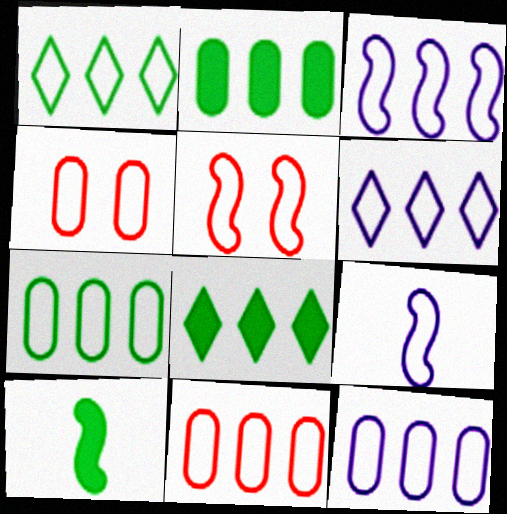[[1, 3, 11], 
[1, 4, 9], 
[3, 6, 12], 
[7, 11, 12]]